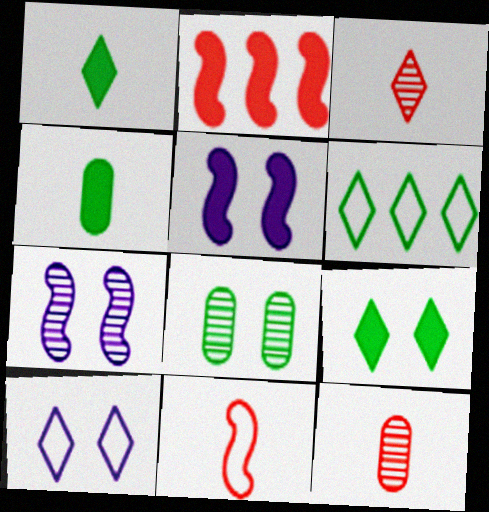[[5, 6, 12]]